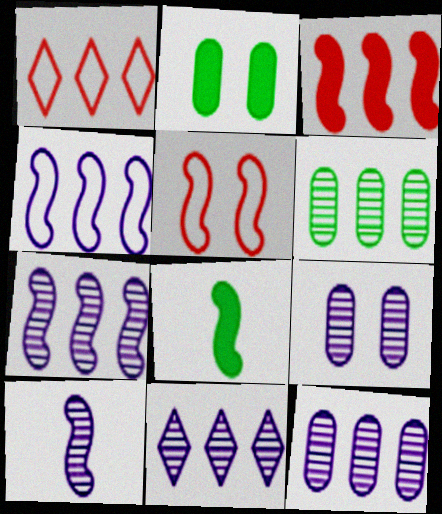[[1, 2, 10], 
[1, 8, 9], 
[5, 7, 8], 
[7, 11, 12], 
[9, 10, 11]]